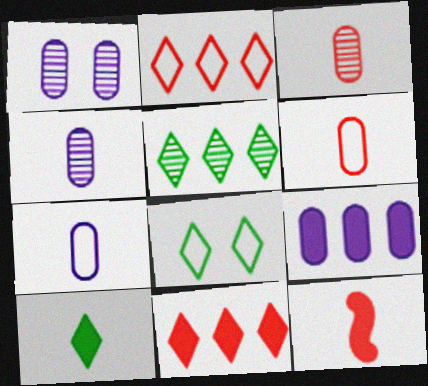[[1, 7, 9], 
[5, 8, 10]]